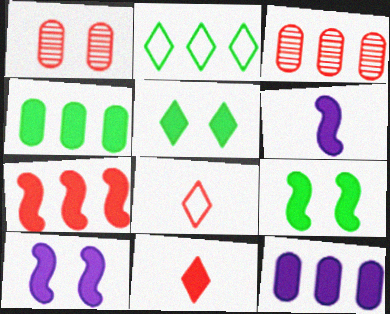[[1, 2, 6], 
[1, 7, 8], 
[4, 10, 11], 
[6, 7, 9], 
[9, 11, 12]]